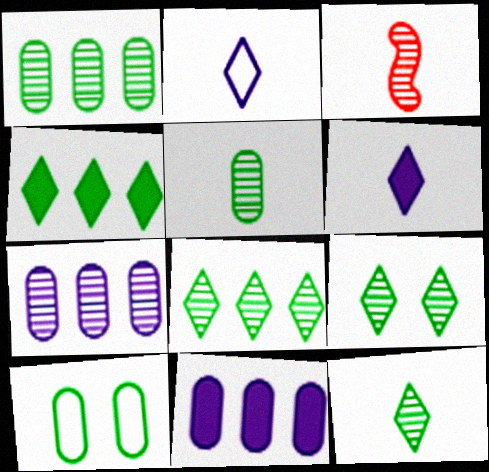[[3, 7, 9], 
[8, 9, 12]]